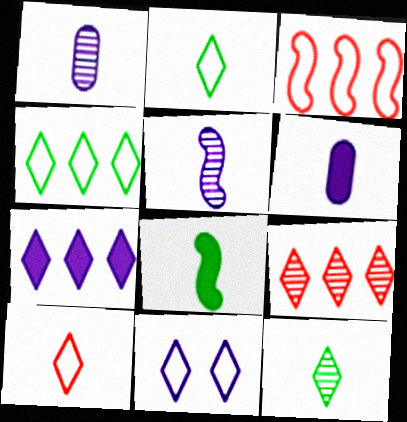[[1, 8, 10], 
[4, 7, 9], 
[4, 10, 11]]